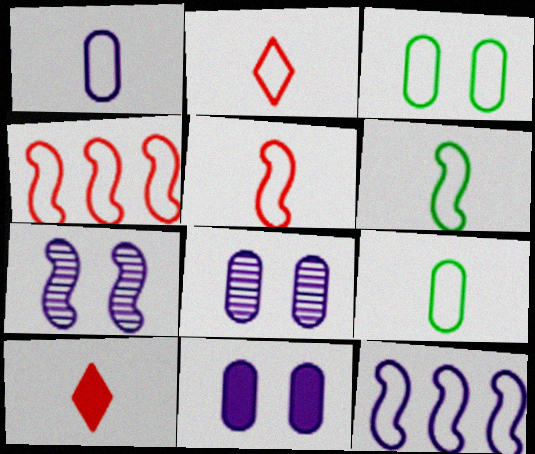[[1, 2, 6], 
[2, 3, 12]]